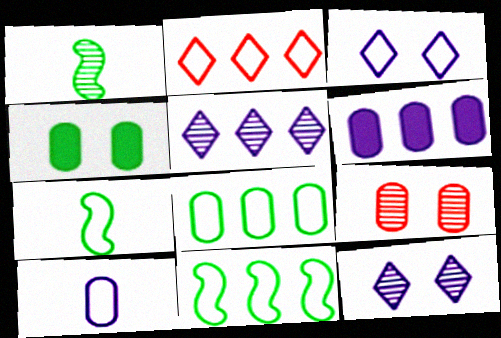[[1, 5, 9]]